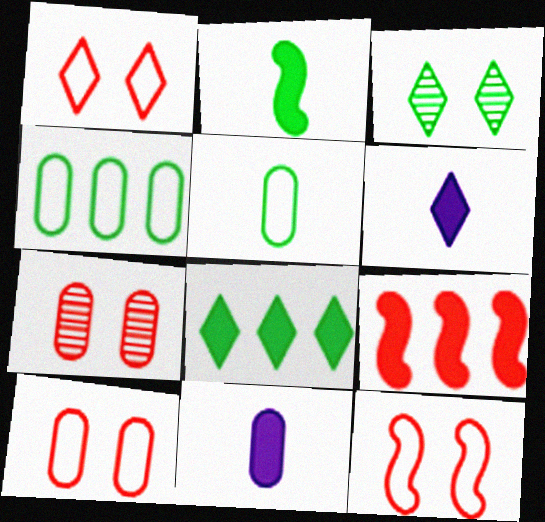[[1, 10, 12], 
[2, 3, 4], 
[4, 7, 11]]